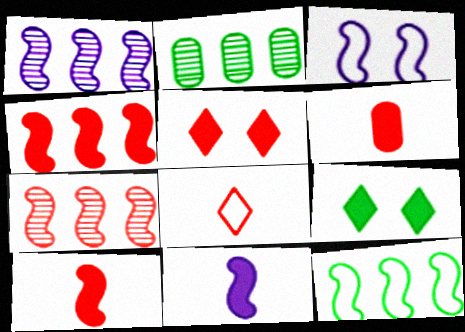[[1, 3, 11], 
[1, 4, 12], 
[4, 5, 6]]